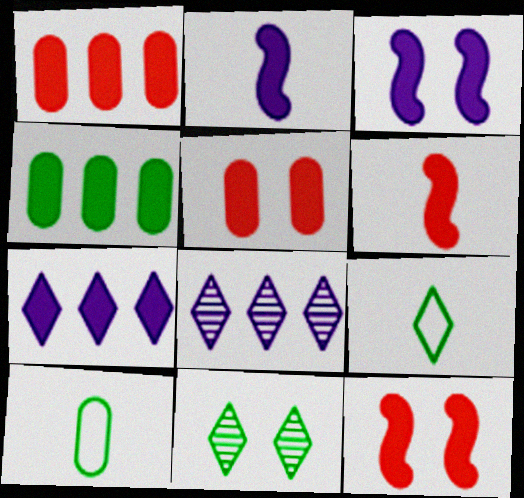[[8, 10, 12]]